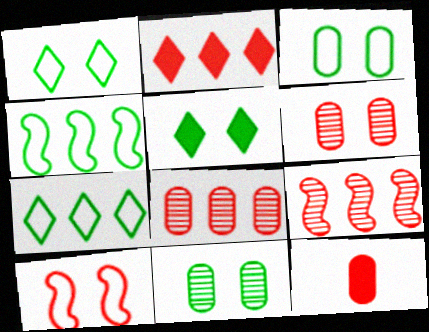[]